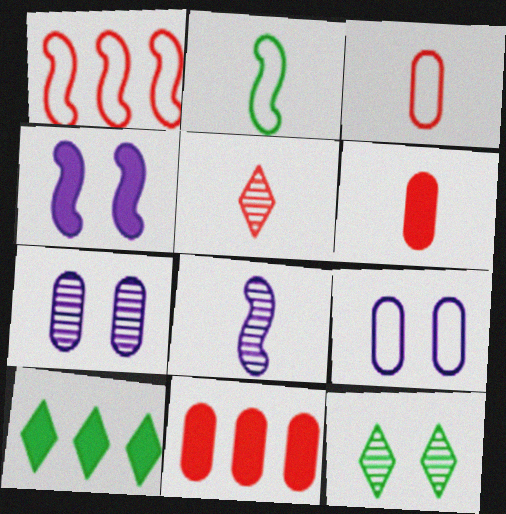[[4, 6, 10]]